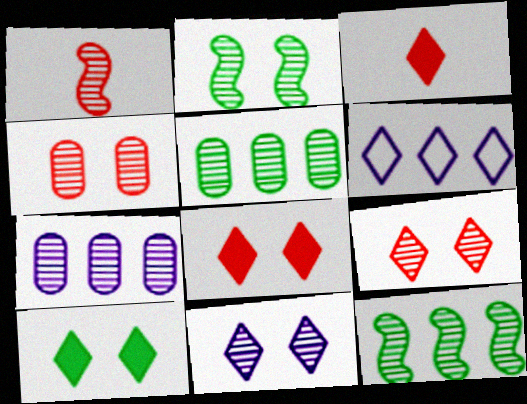[[1, 5, 11], 
[2, 4, 11]]